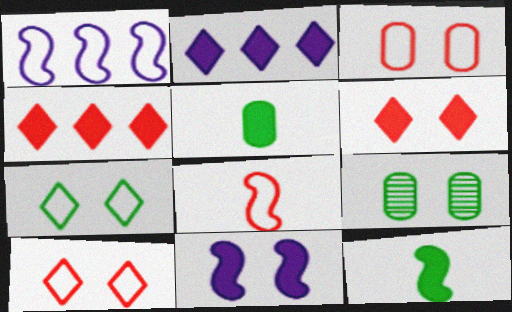[[2, 8, 9], 
[4, 5, 11], 
[9, 10, 11]]